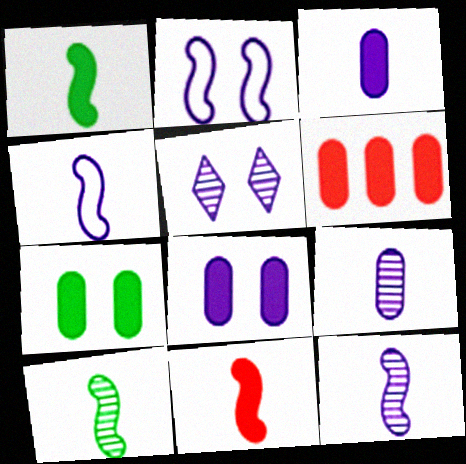[[2, 5, 8], 
[3, 6, 7], 
[4, 10, 11]]